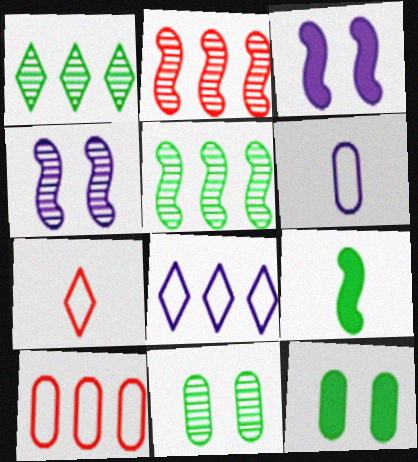[]